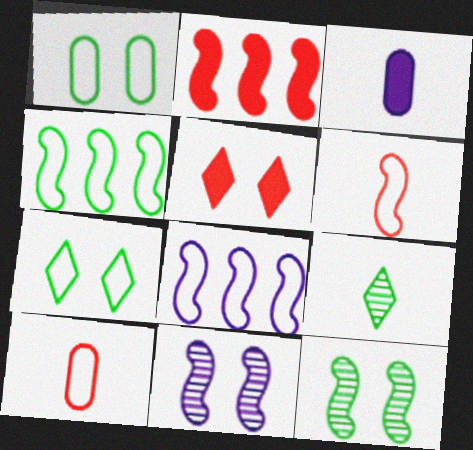[[1, 5, 11], 
[3, 6, 9], 
[7, 8, 10]]